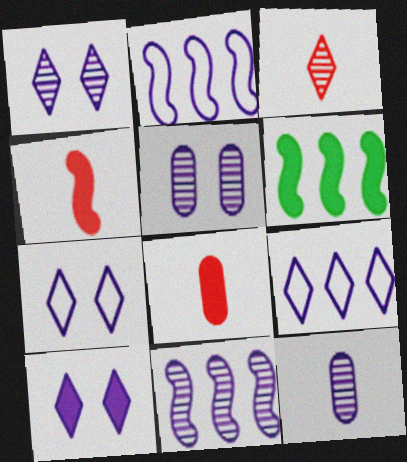[[1, 7, 10], 
[1, 11, 12], 
[2, 10, 12], 
[6, 8, 10]]